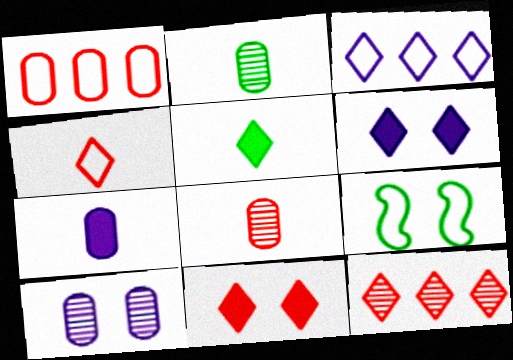[[4, 11, 12], 
[7, 9, 12], 
[9, 10, 11]]